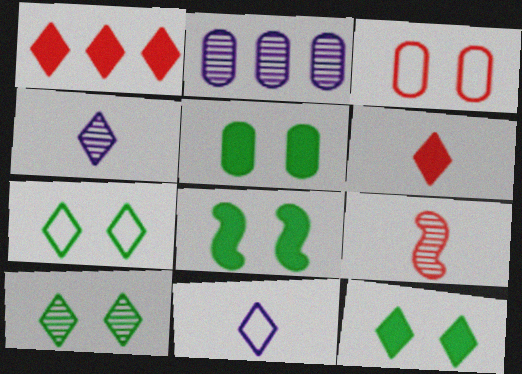[[1, 3, 9], 
[1, 4, 7], 
[1, 10, 11], 
[2, 9, 10], 
[5, 8, 12], 
[7, 10, 12]]